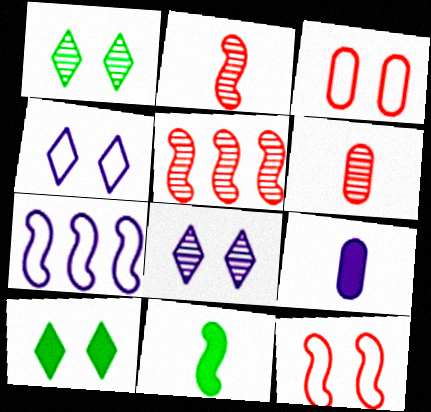[[6, 7, 10], 
[7, 8, 9]]